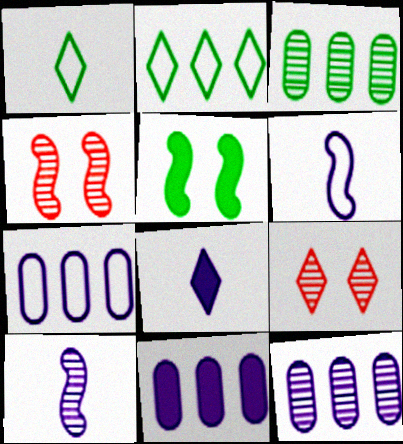[[1, 3, 5], 
[1, 4, 11], 
[2, 8, 9], 
[3, 9, 10], 
[7, 11, 12]]